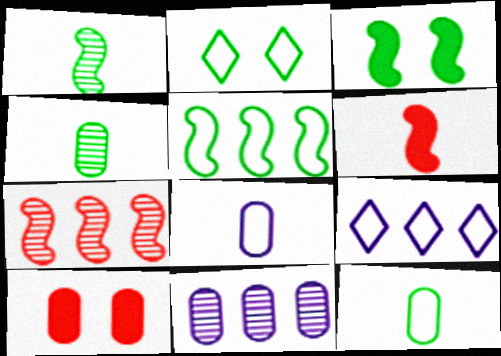[[1, 3, 5], 
[1, 9, 10], 
[2, 5, 12], 
[2, 6, 11], 
[10, 11, 12]]